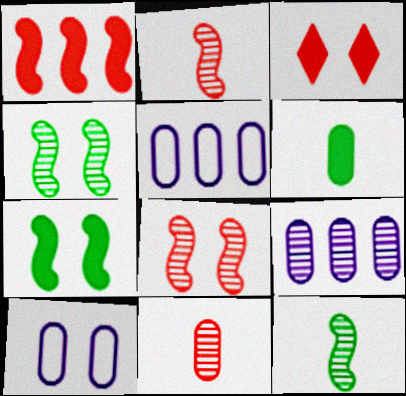[[3, 4, 10], 
[3, 5, 12]]